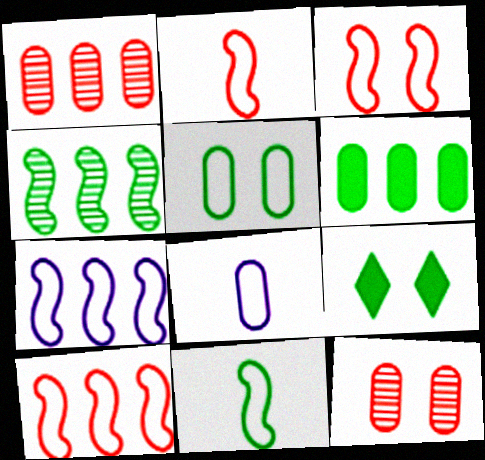[[2, 3, 10], 
[3, 7, 11], 
[6, 8, 12]]